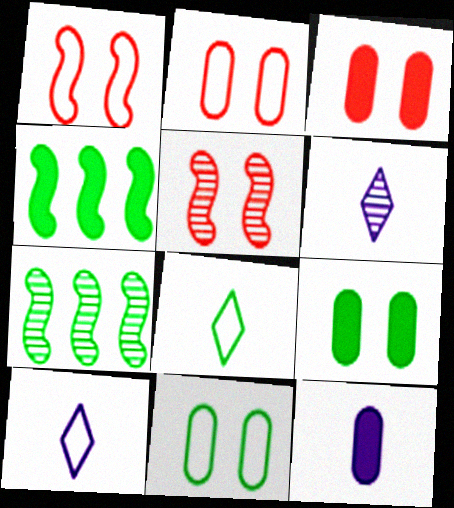[[2, 4, 6], 
[3, 7, 10], 
[7, 8, 9]]